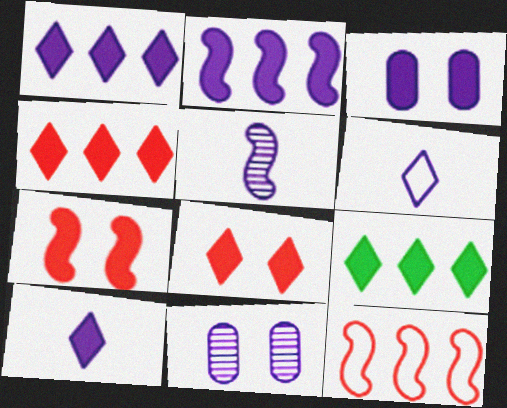[[1, 4, 9], 
[2, 3, 10], 
[2, 6, 11], 
[8, 9, 10]]